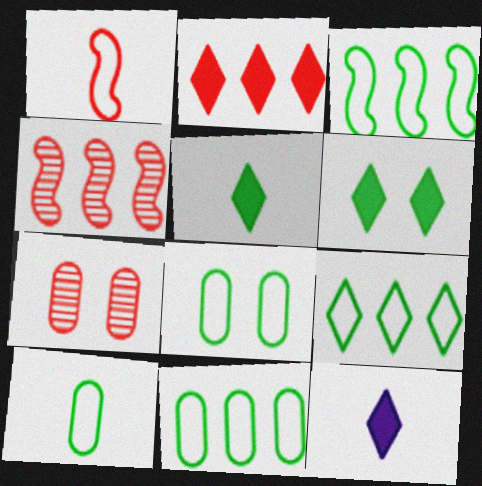[[1, 2, 7], 
[2, 6, 12], 
[3, 7, 12], 
[3, 9, 11], 
[4, 8, 12], 
[8, 10, 11]]